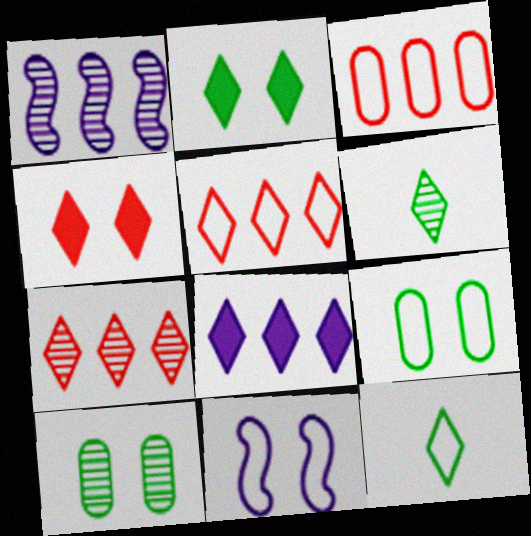[[3, 11, 12], 
[4, 10, 11]]